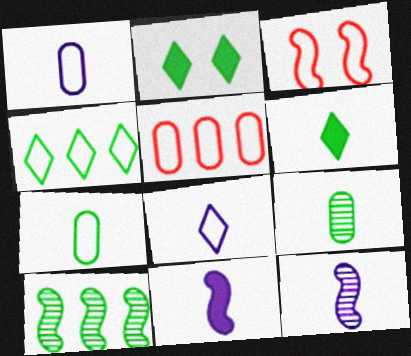[[1, 3, 4], 
[2, 5, 12], 
[2, 7, 10], 
[3, 10, 11]]